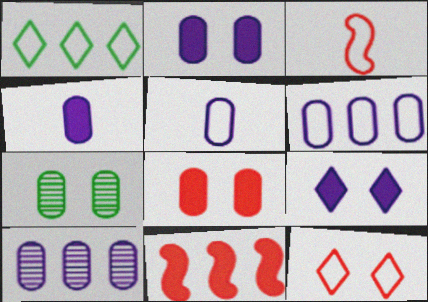[[1, 10, 11], 
[2, 5, 10]]